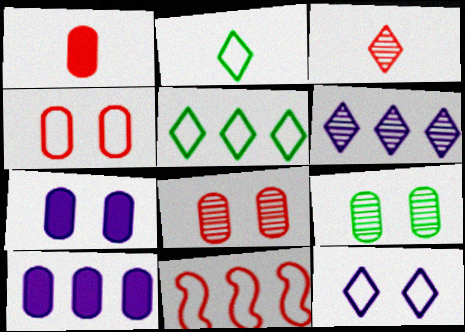[[4, 7, 9]]